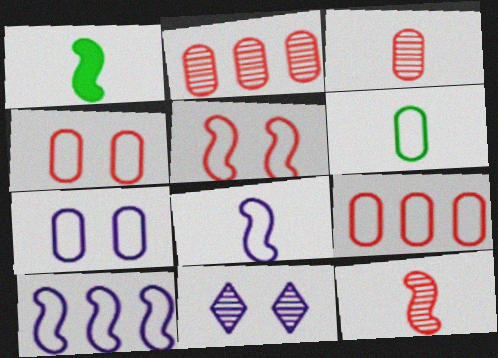[[1, 8, 12], 
[1, 9, 11], 
[6, 7, 9]]